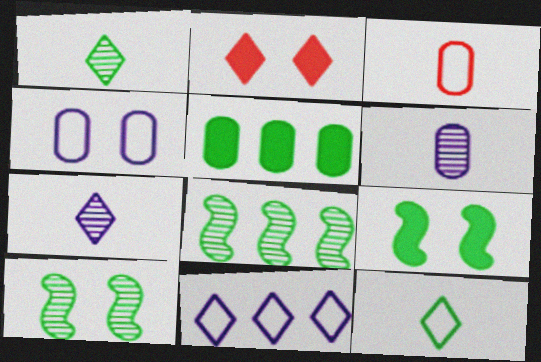[[1, 2, 11], 
[2, 4, 10], 
[5, 10, 12]]